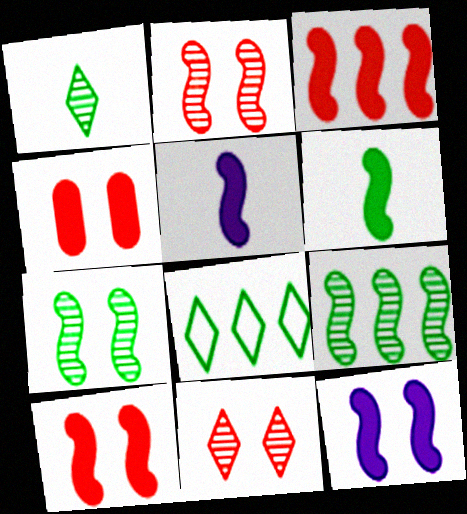[[3, 6, 12]]